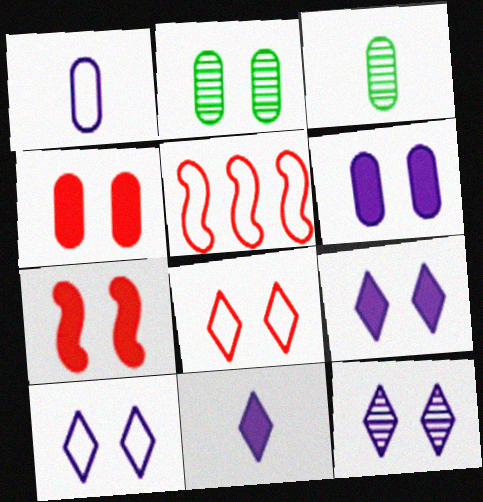[[2, 5, 11], 
[2, 7, 10], 
[3, 5, 9], 
[9, 10, 12]]